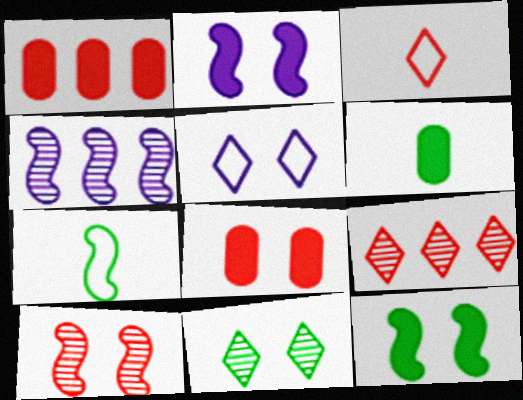[[1, 3, 10]]